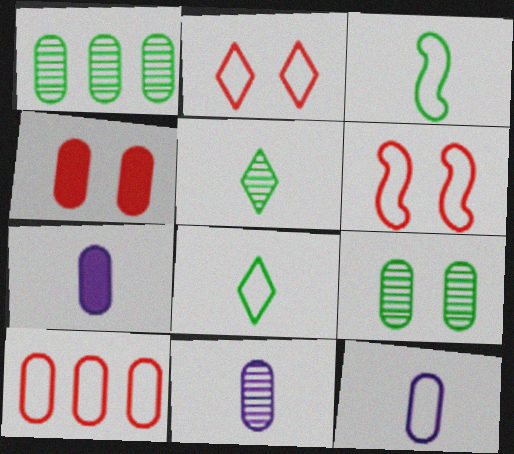[[1, 4, 12], 
[7, 9, 10], 
[7, 11, 12]]